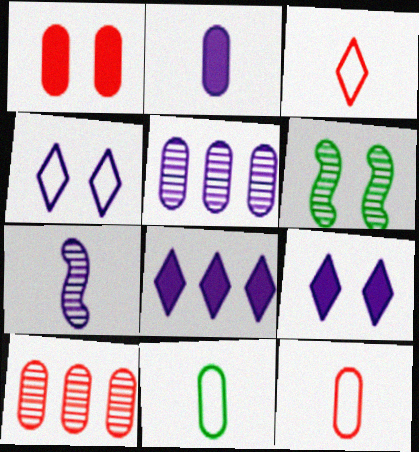[[1, 4, 6], 
[1, 5, 11], 
[1, 10, 12], 
[6, 8, 12]]